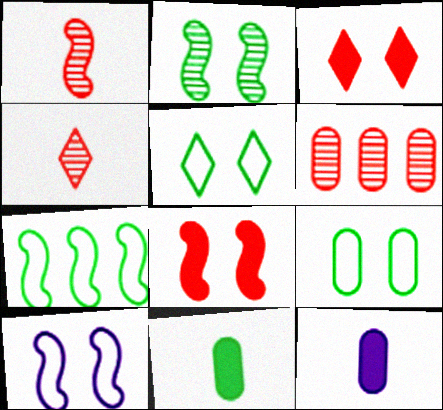[[2, 8, 10], 
[6, 9, 12]]